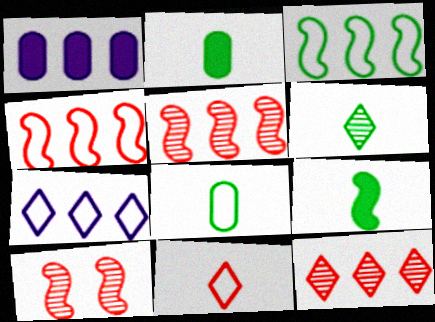[[1, 3, 12], 
[2, 7, 10], 
[6, 8, 9]]